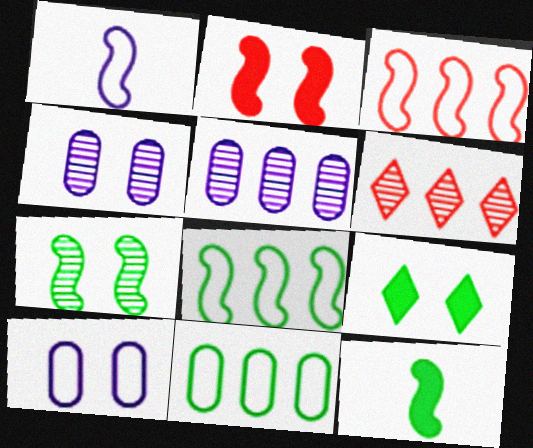[[6, 10, 12], 
[7, 8, 12]]